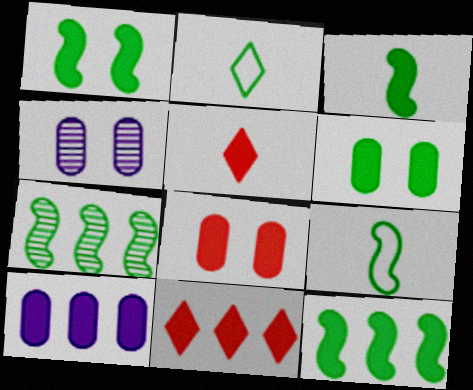[[1, 3, 12], 
[1, 5, 10], 
[1, 7, 9], 
[2, 6, 7], 
[4, 9, 11], 
[10, 11, 12]]